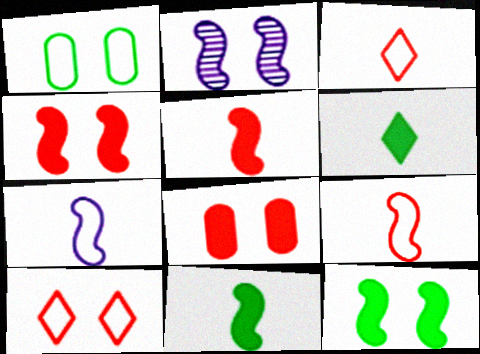[]